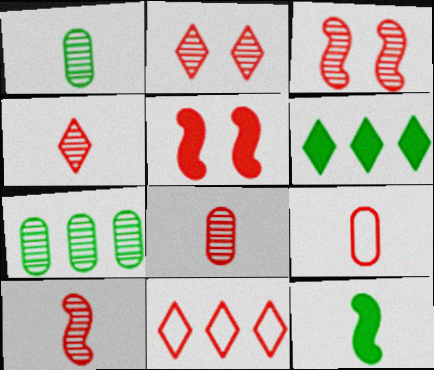[[4, 8, 10], 
[5, 8, 11]]